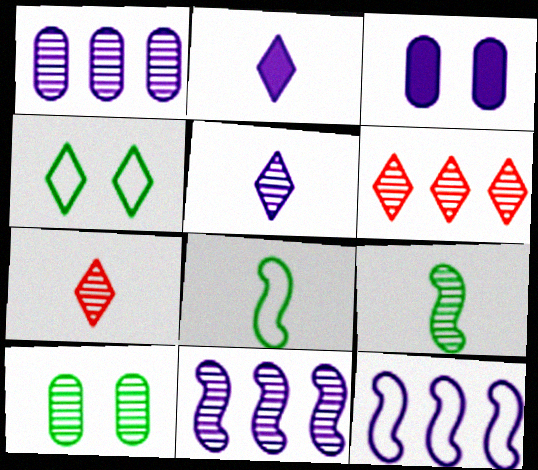[[2, 4, 6], 
[3, 5, 12], 
[3, 6, 8], 
[7, 10, 11]]